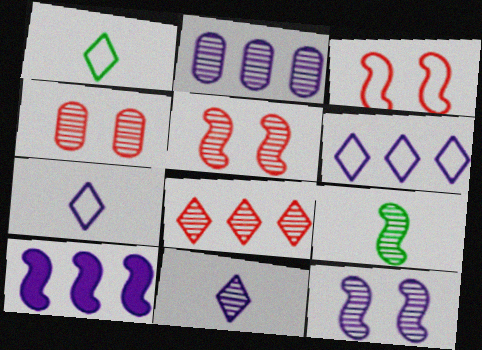[[1, 4, 10], 
[2, 6, 10], 
[2, 11, 12], 
[3, 9, 10]]